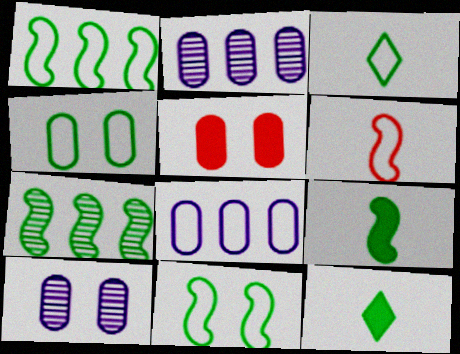[[1, 3, 4], 
[4, 5, 10], 
[4, 7, 12], 
[7, 9, 11]]